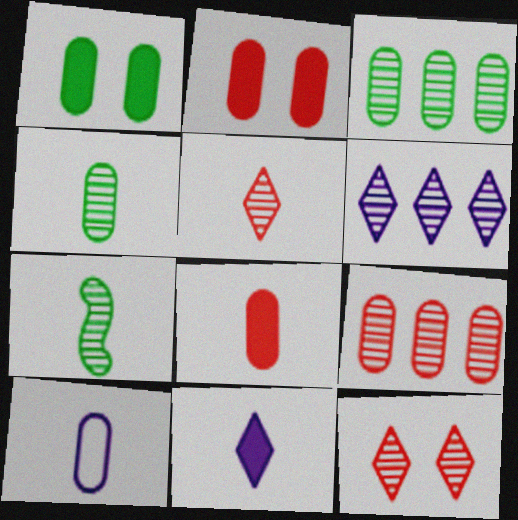[[1, 9, 10], 
[2, 3, 10], 
[4, 8, 10]]